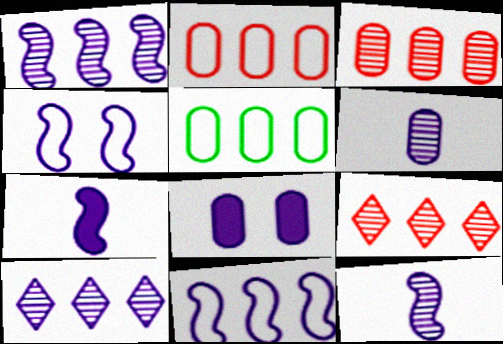[[1, 4, 7]]